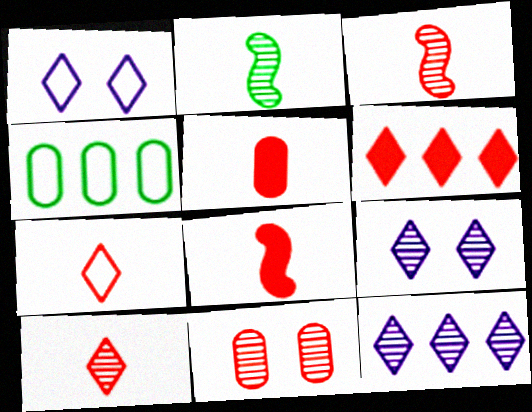[[2, 11, 12], 
[3, 5, 7], 
[4, 8, 9]]